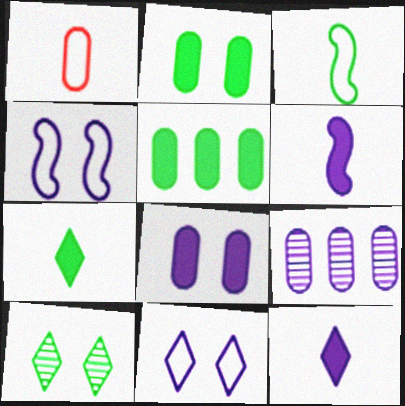[[1, 2, 9], 
[3, 5, 10], 
[4, 9, 12], 
[6, 9, 11]]